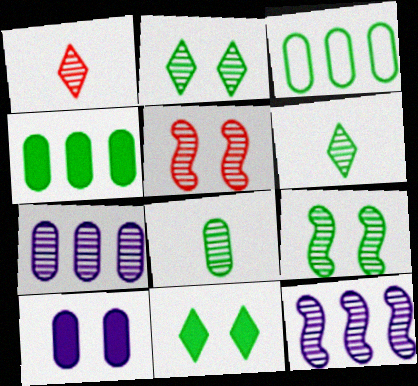[[1, 7, 9], 
[5, 6, 7]]